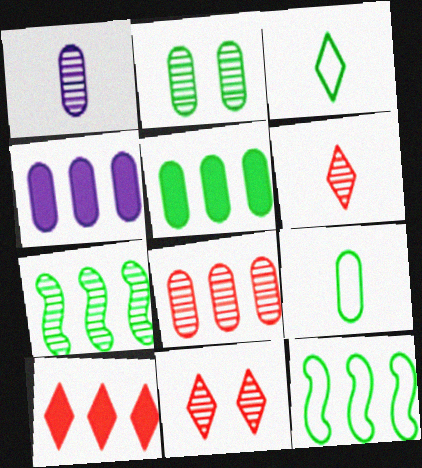[[1, 2, 8], 
[1, 7, 11], 
[2, 5, 9]]